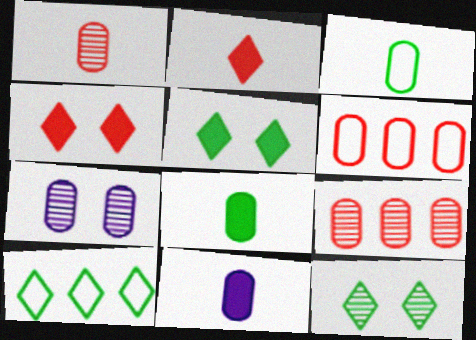[[1, 3, 11], 
[6, 7, 8]]